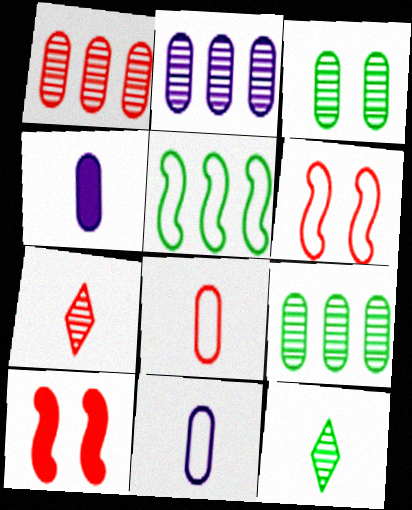[[1, 2, 9]]